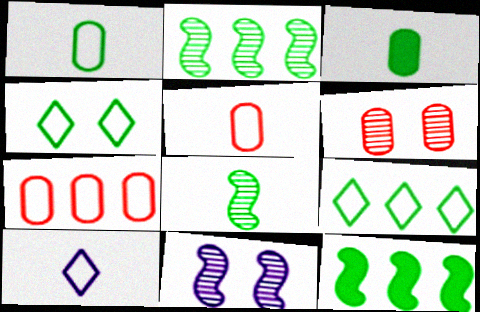[[2, 3, 4], 
[6, 10, 12]]